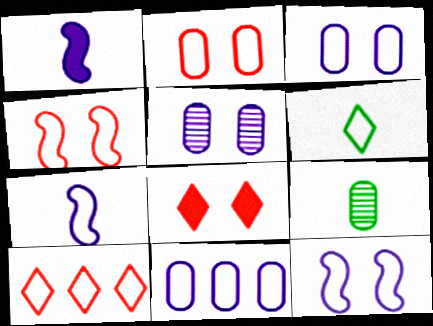[[4, 6, 11]]